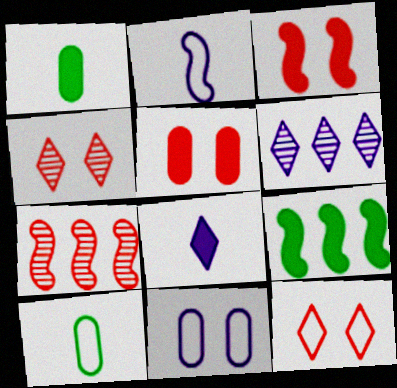[[3, 6, 10], 
[5, 8, 9]]